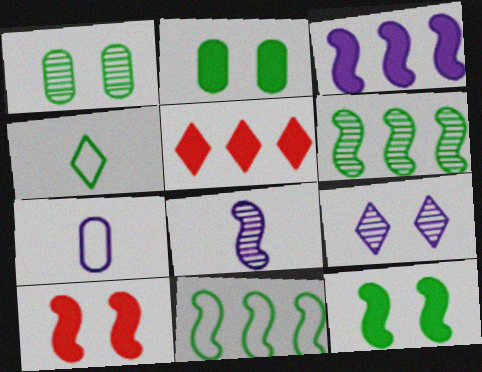[[2, 4, 6], 
[3, 7, 9], 
[4, 5, 9], 
[8, 10, 11]]